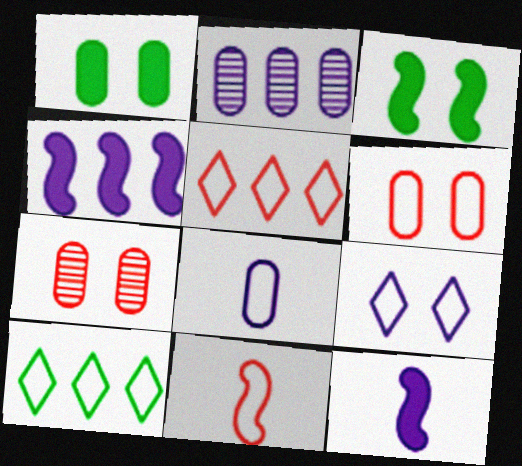[[2, 9, 12], 
[3, 7, 9], 
[5, 6, 11], 
[7, 10, 12]]